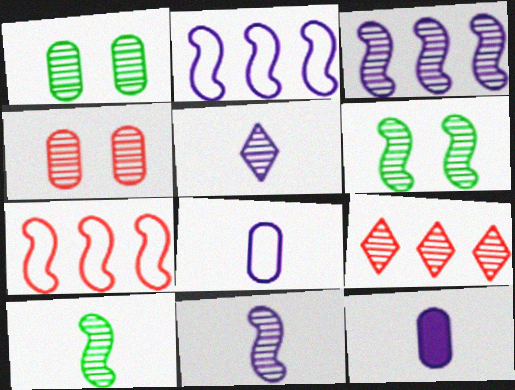[[1, 9, 11]]